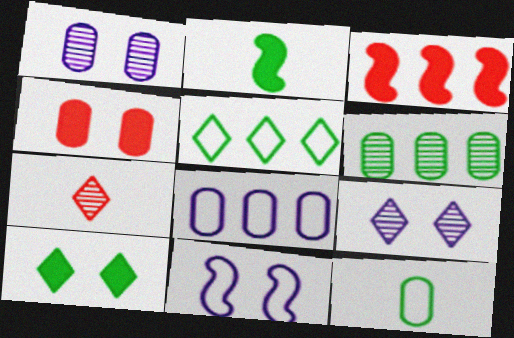[[3, 9, 12]]